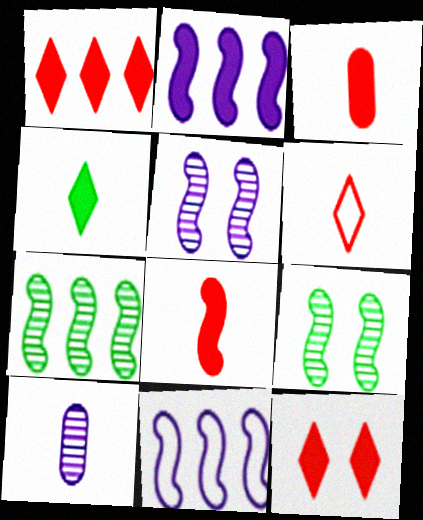[[8, 9, 11]]